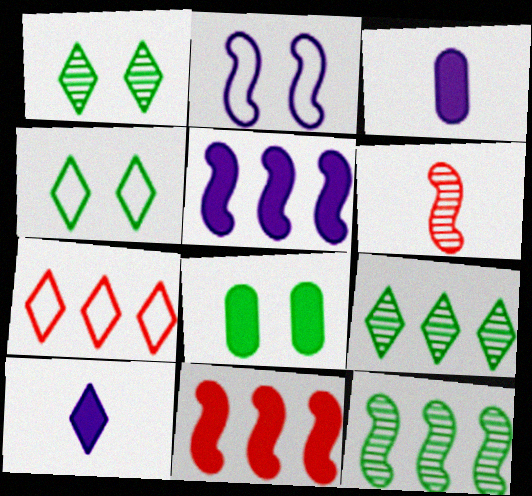[[1, 7, 10], 
[8, 10, 11]]